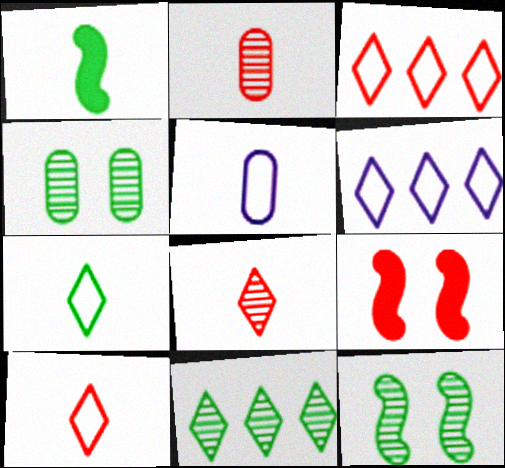[[1, 5, 8], 
[2, 3, 9], 
[5, 9, 11]]